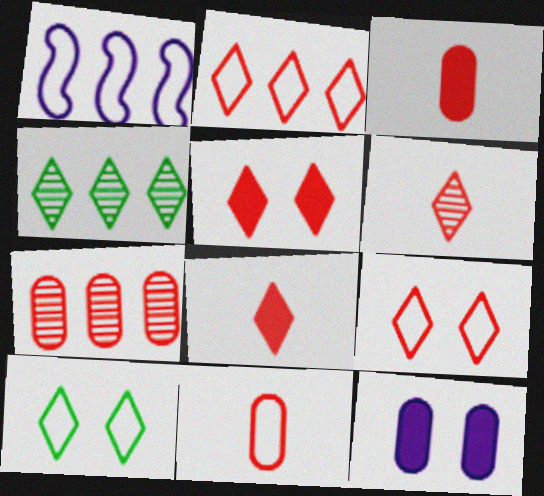[[1, 10, 11], 
[2, 5, 6]]